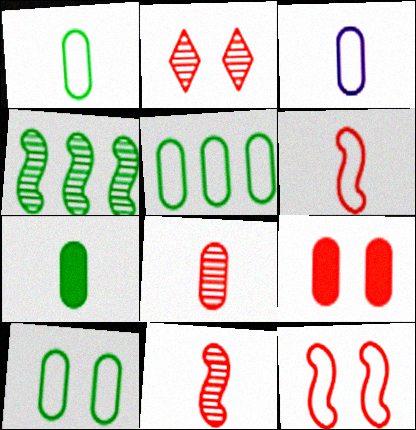[[1, 5, 10], 
[2, 9, 12], 
[3, 7, 8]]